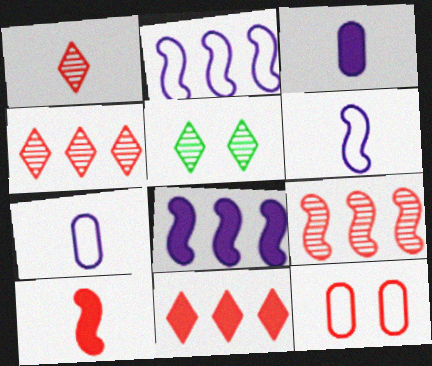[[4, 10, 12]]